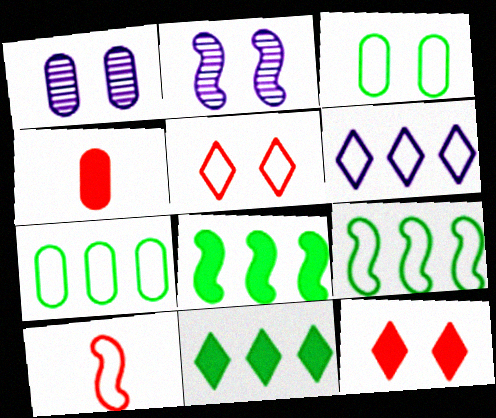[[1, 4, 7], 
[1, 10, 11], 
[2, 3, 12], 
[2, 8, 10], 
[3, 6, 10]]